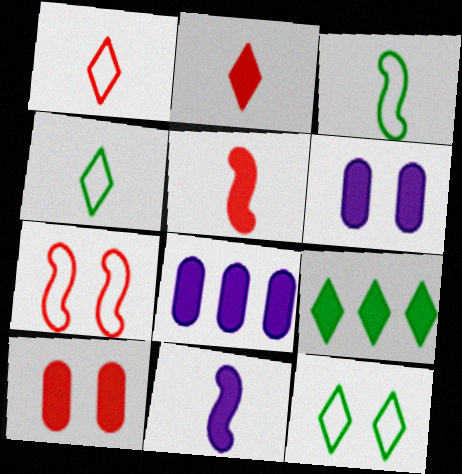[[5, 6, 9], 
[9, 10, 11]]